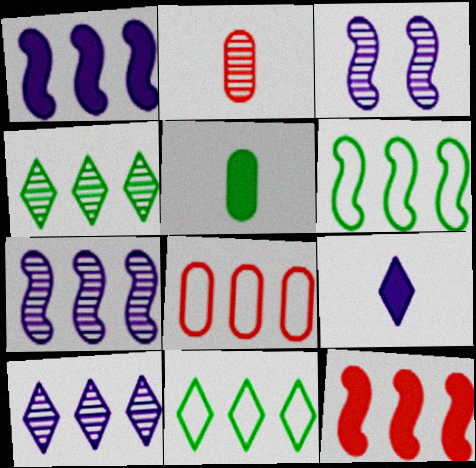[[1, 4, 8], 
[2, 3, 4], 
[6, 7, 12]]